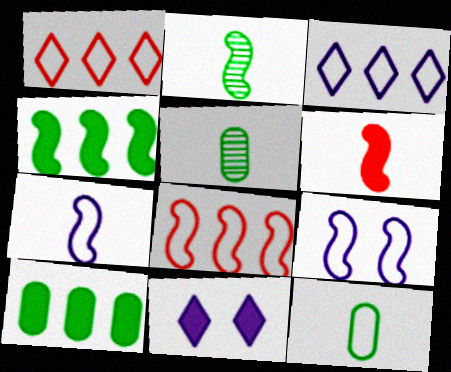[[1, 9, 12], 
[2, 6, 7], 
[5, 8, 11], 
[6, 10, 11]]